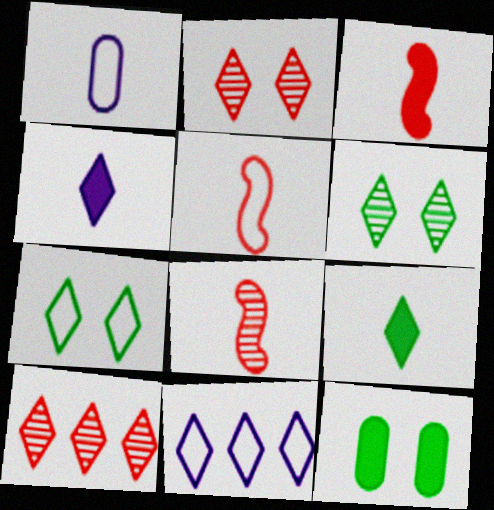[[1, 8, 9], 
[2, 9, 11], 
[3, 5, 8], 
[4, 7, 10], 
[8, 11, 12]]